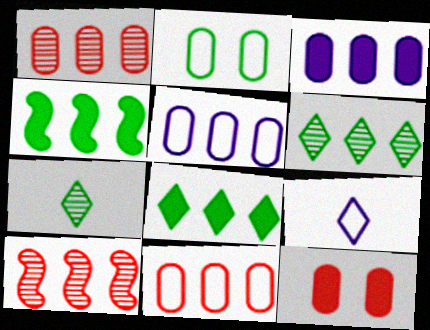[[2, 4, 7], 
[5, 8, 10]]